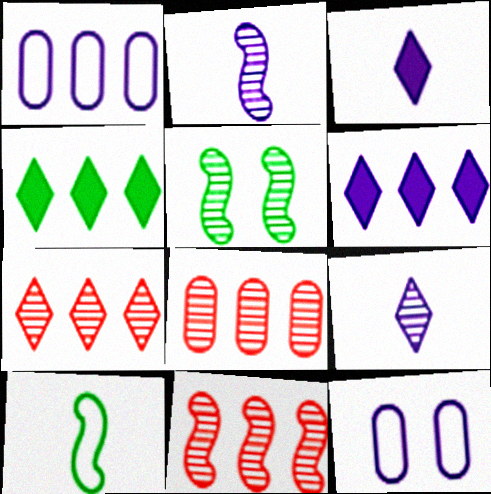[[1, 4, 11], 
[2, 5, 11], 
[2, 6, 12], 
[5, 8, 9], 
[7, 8, 11]]